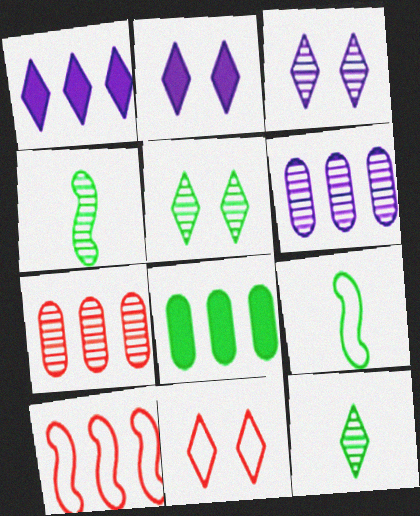[[1, 11, 12], 
[2, 5, 11], 
[2, 7, 9], 
[3, 4, 7], 
[5, 8, 9]]